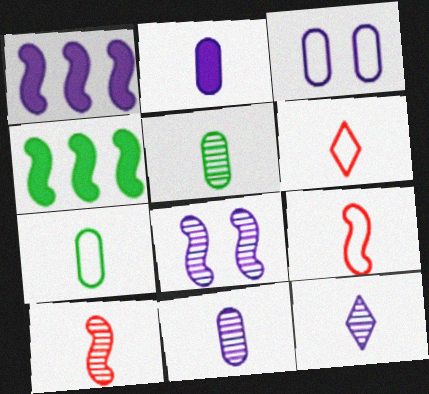[[1, 3, 12], 
[4, 8, 9], 
[5, 10, 12]]